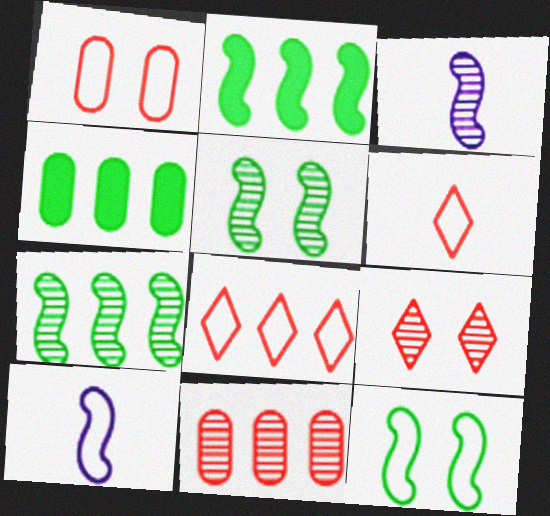[[4, 9, 10]]